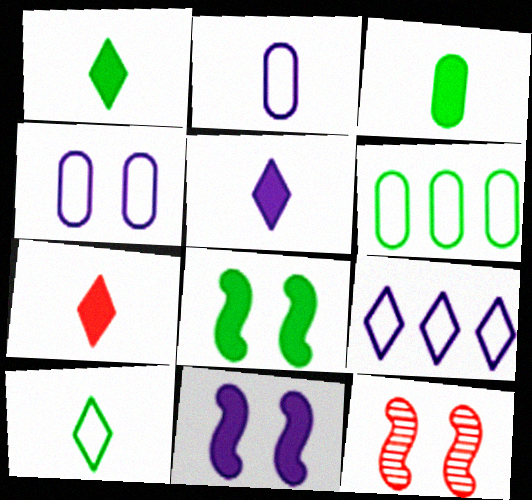[[1, 5, 7], 
[3, 9, 12], 
[5, 6, 12]]